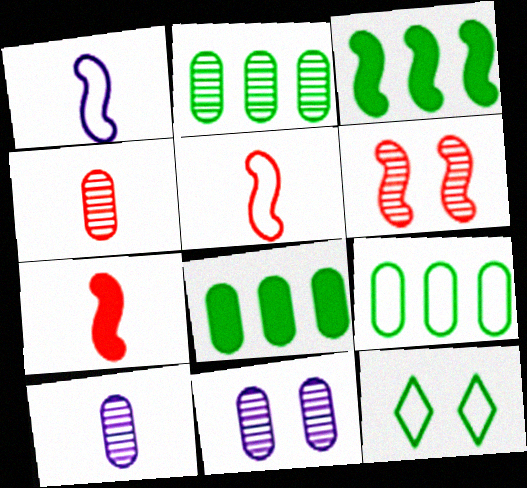[[1, 3, 6], 
[2, 4, 11], 
[2, 8, 9]]